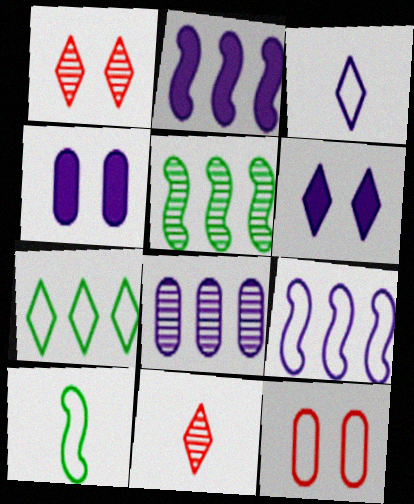[[6, 7, 11]]